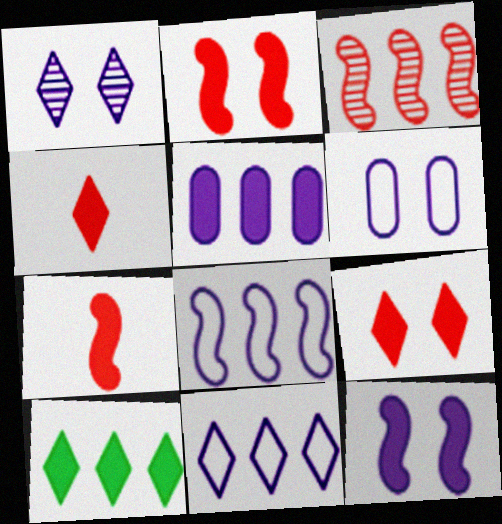[[1, 6, 12]]